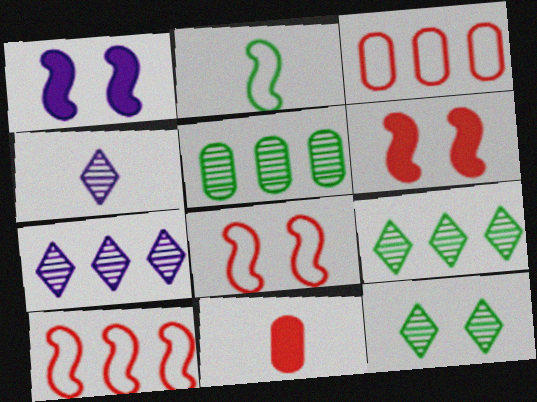[[2, 4, 11]]